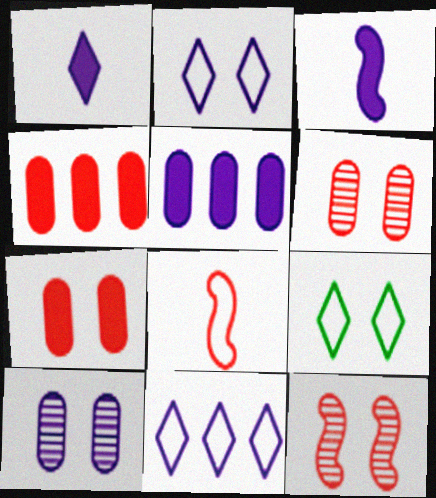[[3, 10, 11]]